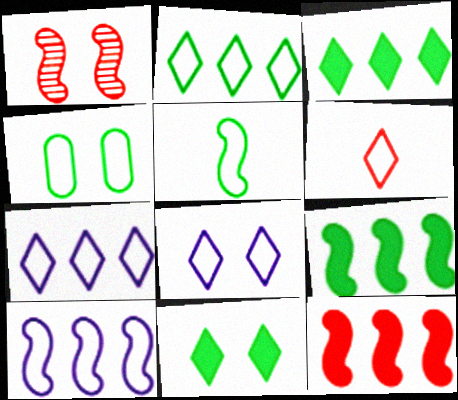[[2, 4, 5], 
[2, 6, 8], 
[4, 6, 10]]